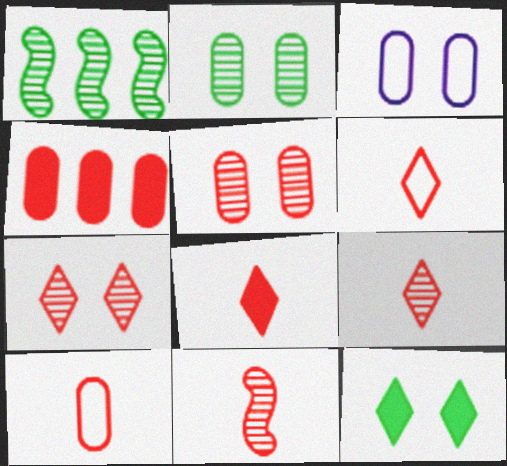[[1, 3, 8], 
[4, 5, 10], 
[6, 8, 9], 
[8, 10, 11]]